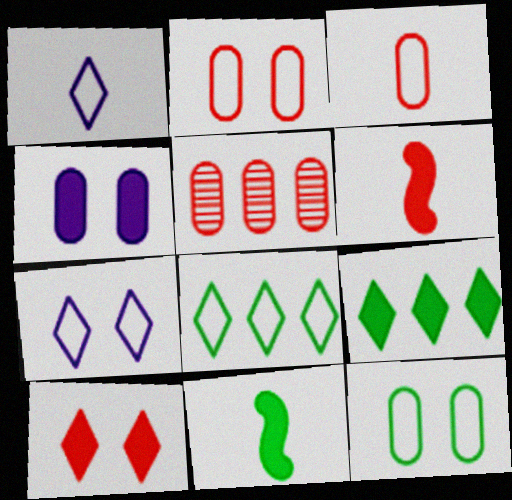[[4, 6, 9], 
[5, 7, 11]]